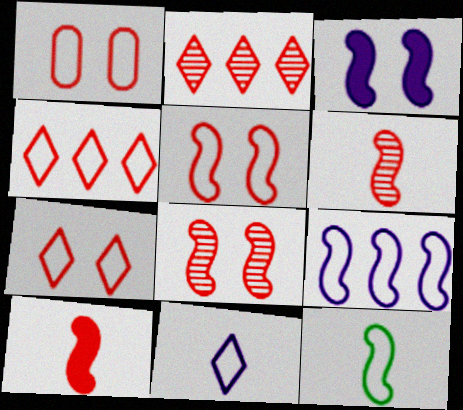[[1, 2, 10], 
[1, 5, 7], 
[5, 9, 12]]